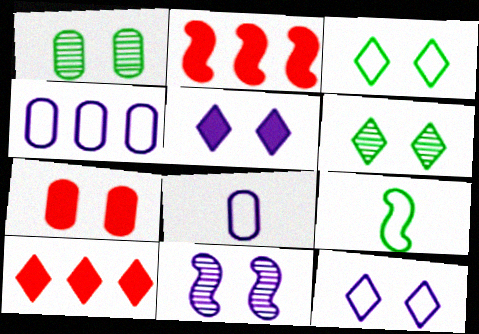[[2, 6, 8], 
[2, 9, 11], 
[3, 7, 11]]